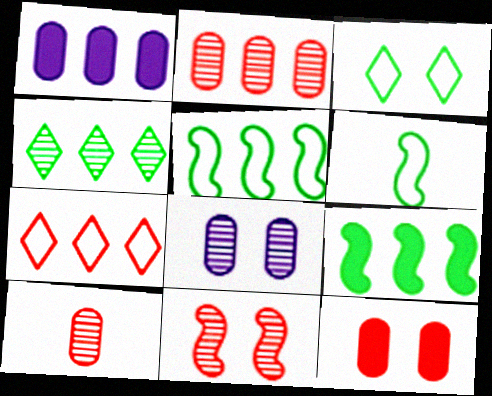[]